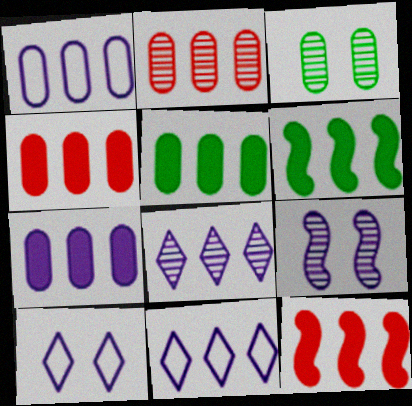[[1, 2, 5], 
[2, 6, 11], 
[4, 5, 7]]